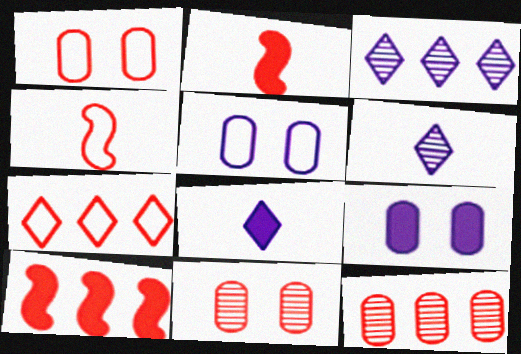[[1, 4, 7], 
[2, 7, 11], 
[7, 10, 12]]